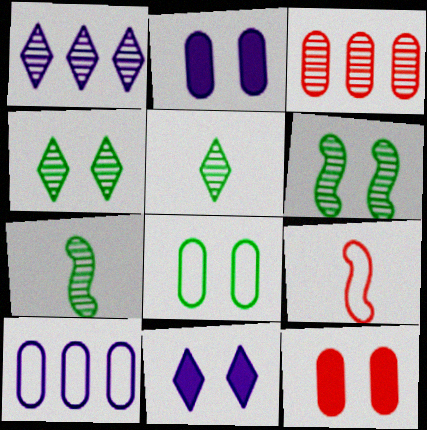[]